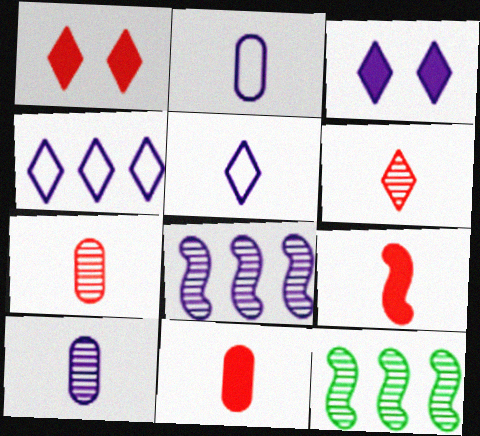[[1, 2, 12], 
[2, 3, 8]]